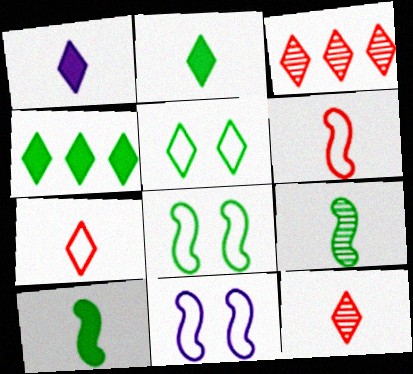[[1, 3, 5]]